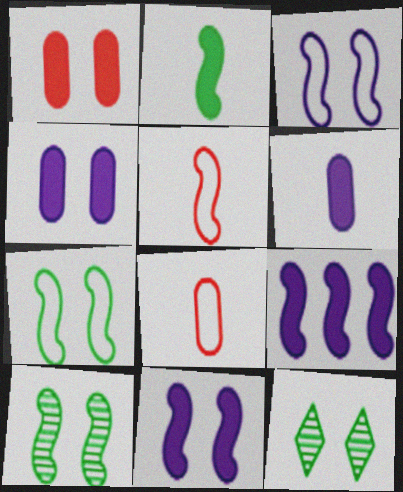[[1, 3, 12], 
[5, 9, 10], 
[8, 9, 12]]